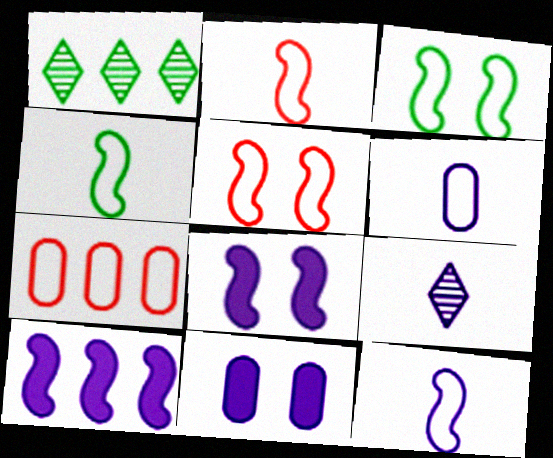[[1, 2, 11], 
[1, 7, 10], 
[2, 4, 12]]